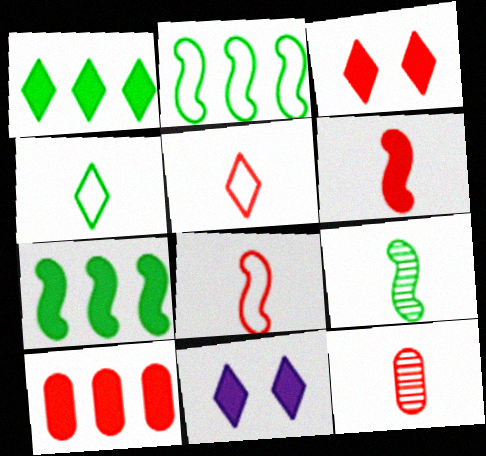[[2, 11, 12], 
[3, 6, 10], 
[5, 6, 12]]